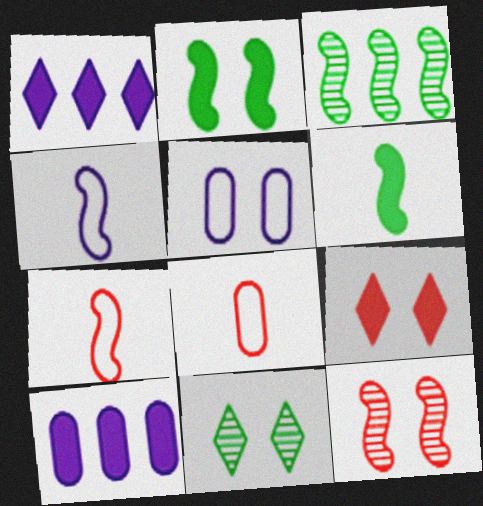[[6, 9, 10], 
[7, 10, 11]]